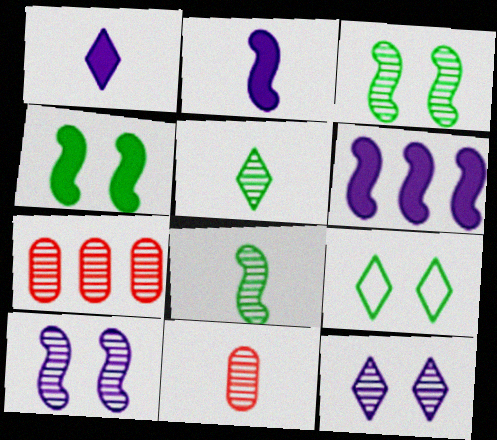[[2, 7, 9], 
[5, 7, 10], 
[6, 9, 11], 
[7, 8, 12]]